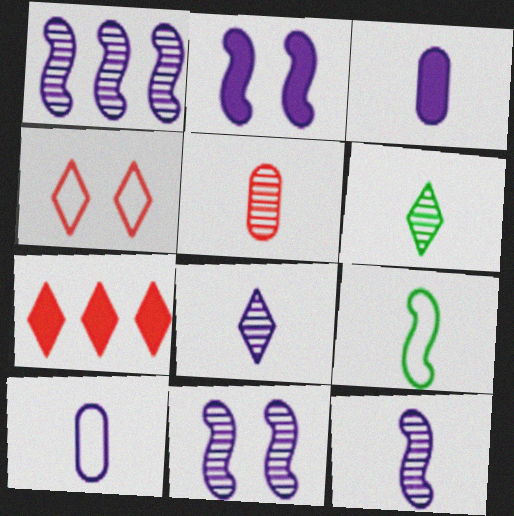[[1, 11, 12], 
[5, 6, 12]]